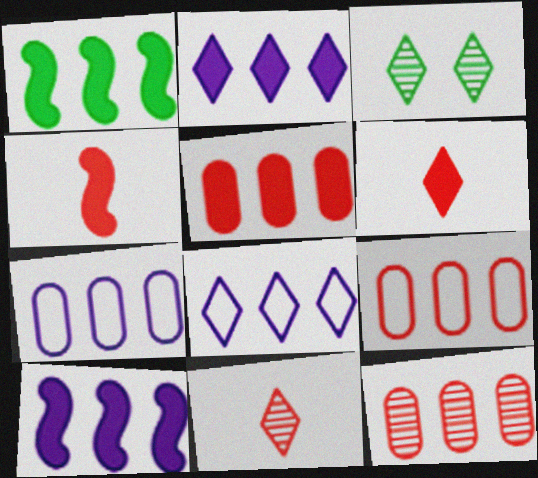[[1, 2, 5], 
[1, 8, 12], 
[3, 4, 7], 
[3, 6, 8], 
[5, 9, 12]]